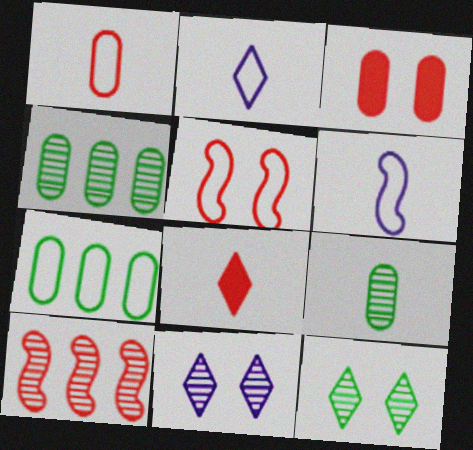[[2, 5, 7], 
[6, 8, 9], 
[9, 10, 11]]